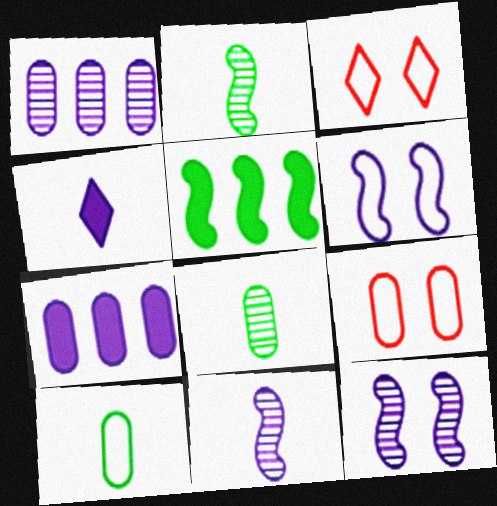[[1, 4, 6], 
[2, 3, 7], 
[7, 8, 9]]